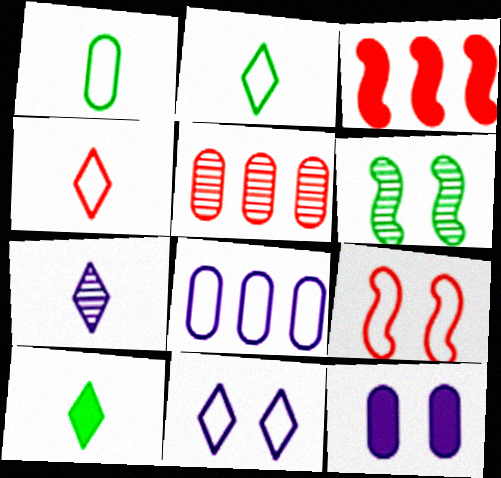[[1, 5, 12], 
[2, 8, 9], 
[3, 10, 12], 
[4, 7, 10], 
[5, 6, 7]]